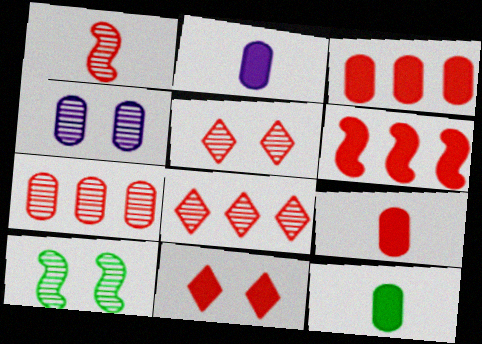[[1, 5, 7], 
[2, 9, 12], 
[4, 5, 10], 
[6, 9, 11]]